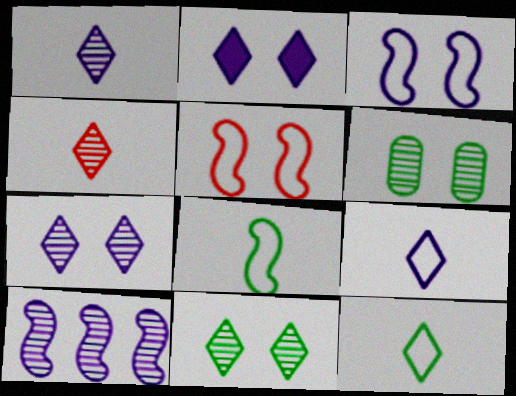[[2, 5, 6], 
[4, 6, 10]]